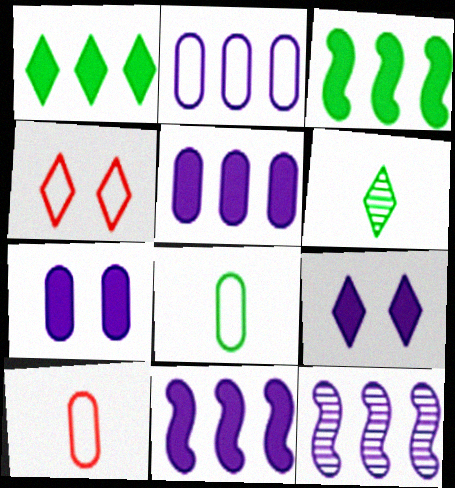[]